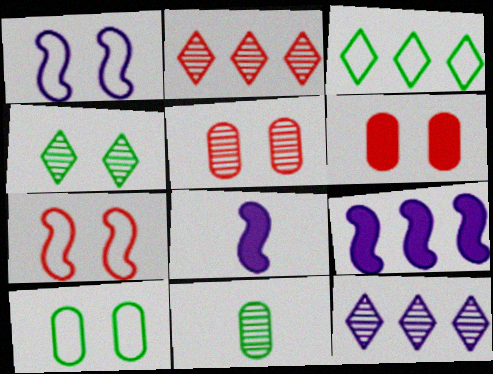[[1, 4, 6], 
[2, 8, 10], 
[3, 5, 8]]